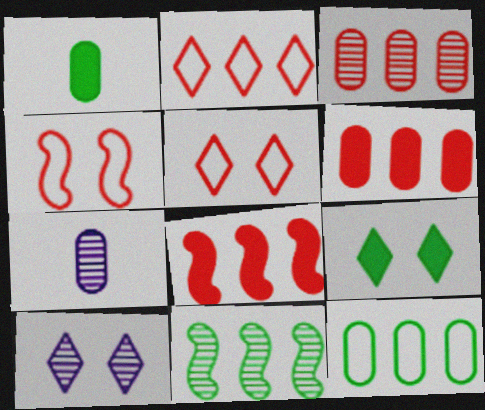[[2, 3, 8], 
[5, 9, 10]]